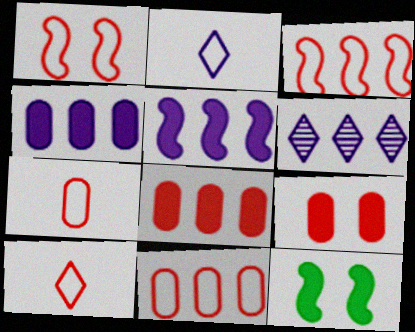[[1, 10, 11], 
[6, 7, 12]]